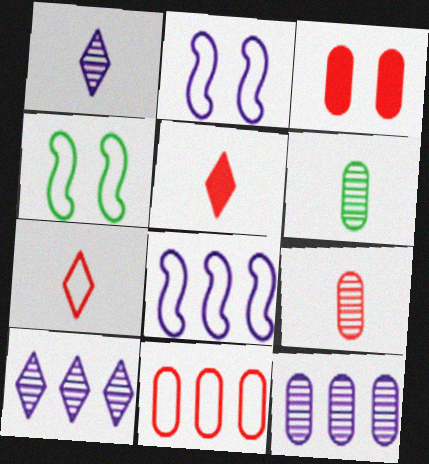[[3, 9, 11], 
[4, 5, 12]]